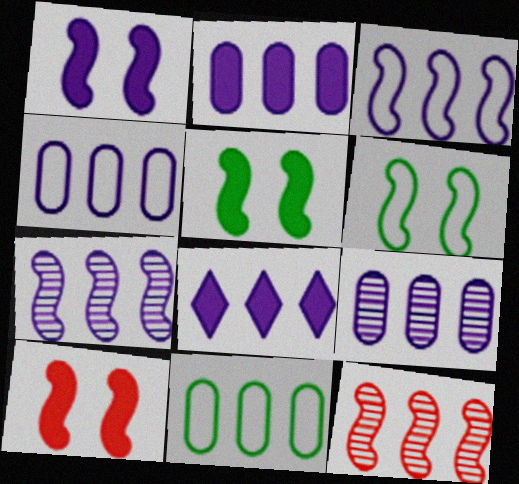[[1, 5, 10], 
[2, 4, 9], 
[3, 8, 9], 
[4, 7, 8], 
[8, 11, 12]]